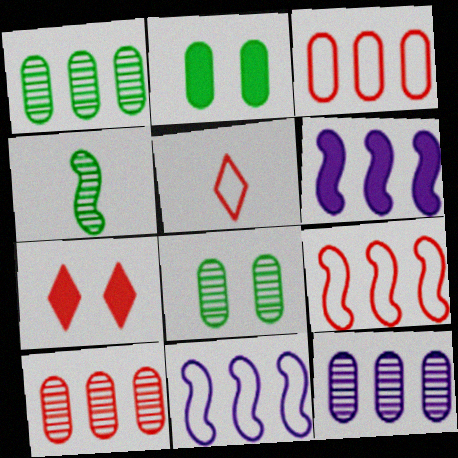[[1, 10, 12], 
[5, 6, 8]]